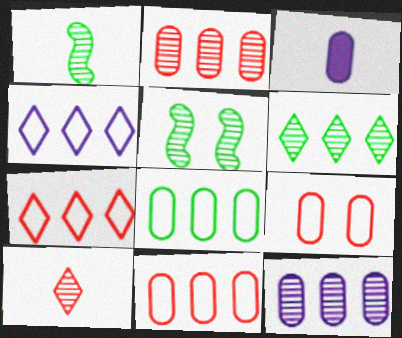[[3, 5, 7], 
[5, 10, 12]]